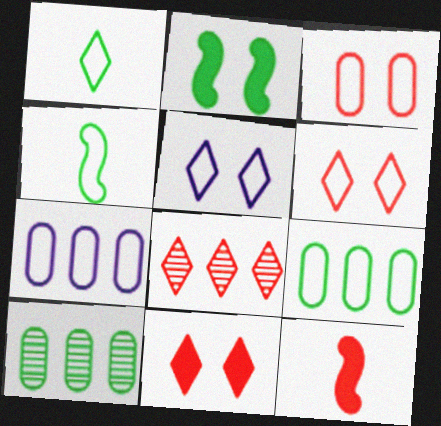[[1, 2, 10], 
[3, 8, 12], 
[4, 6, 7], 
[5, 10, 12]]